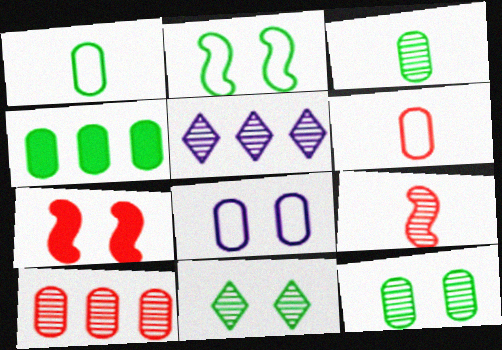[[1, 4, 12], 
[1, 5, 7], 
[5, 9, 12], 
[7, 8, 11]]